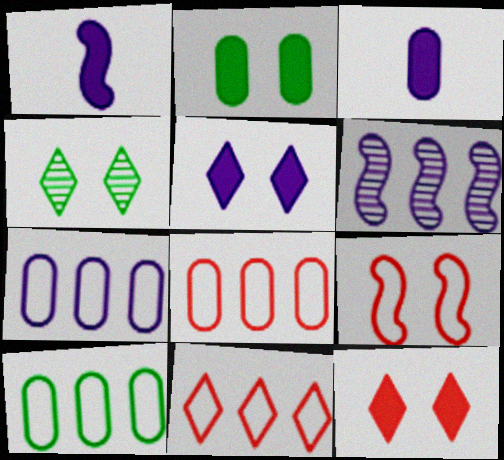[[1, 4, 8], 
[7, 8, 10]]